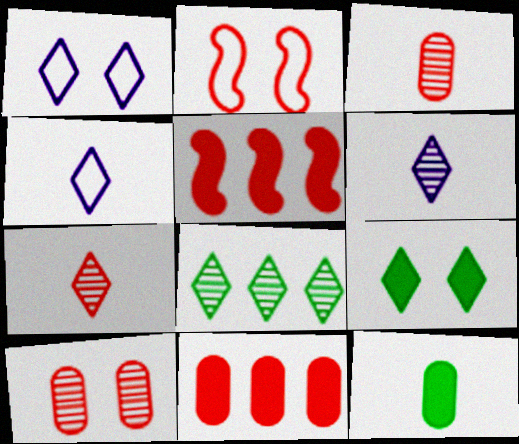[[2, 7, 11]]